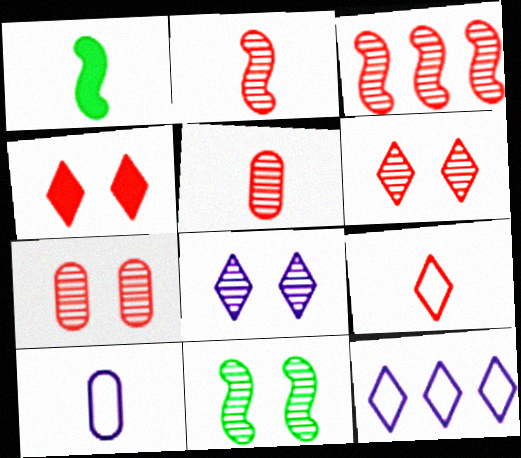[[1, 7, 12], 
[3, 5, 6], 
[7, 8, 11]]